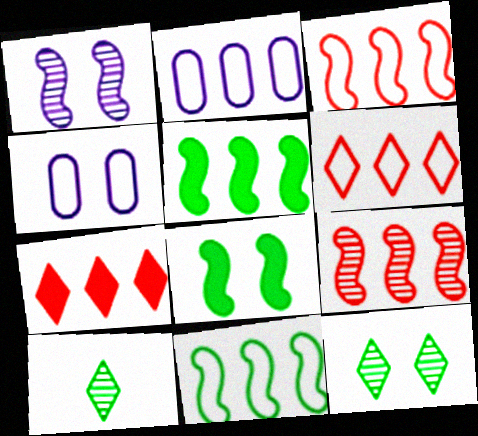[[2, 6, 11]]